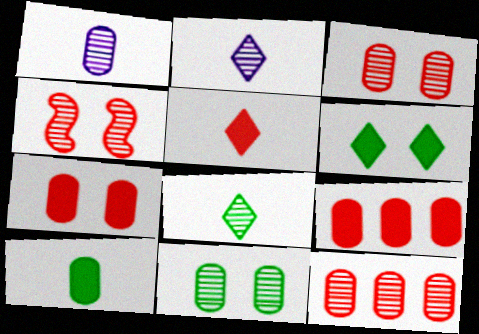[[1, 11, 12]]